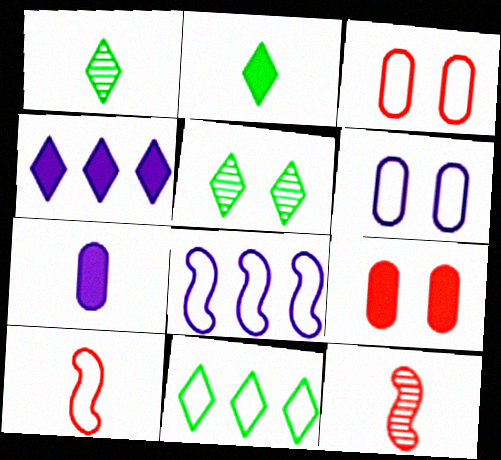[[1, 7, 10], 
[1, 8, 9], 
[2, 5, 11], 
[6, 10, 11]]